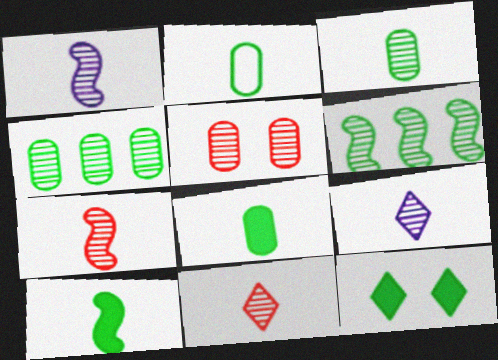[[1, 3, 11], 
[2, 3, 8], 
[2, 6, 12], 
[3, 7, 9], 
[5, 6, 9]]